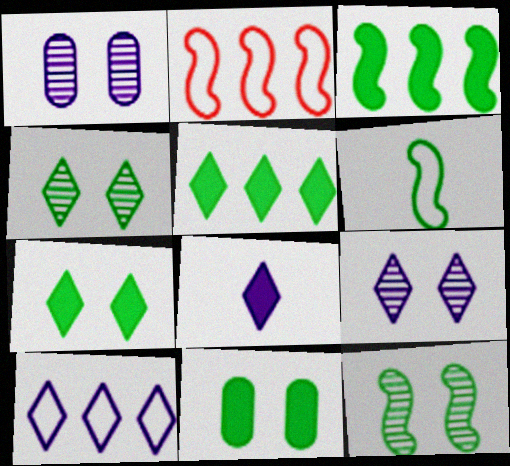[[3, 6, 12], 
[8, 9, 10]]